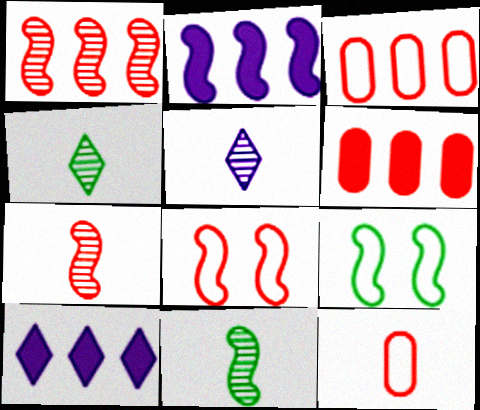[[2, 7, 9], 
[2, 8, 11], 
[5, 6, 9]]